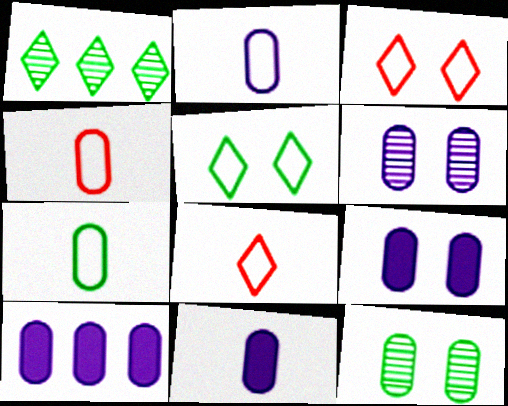[[2, 4, 7], 
[2, 6, 10], 
[4, 10, 12], 
[9, 10, 11]]